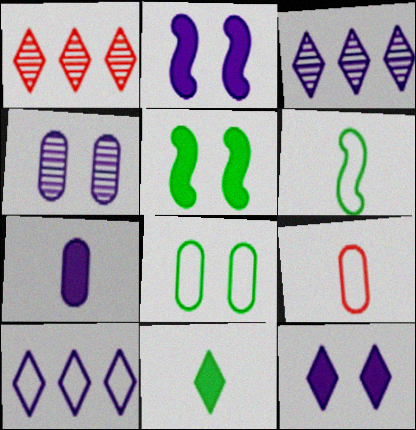[[3, 5, 9]]